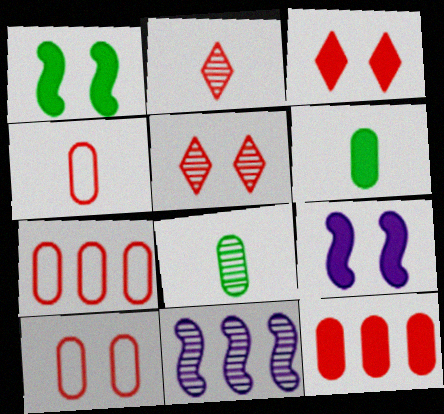[[4, 7, 10], 
[5, 8, 11]]